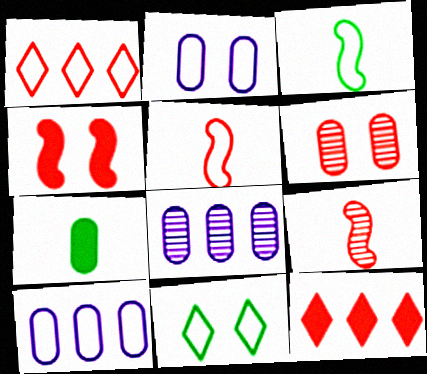[[1, 2, 3], 
[5, 6, 12], 
[5, 10, 11], 
[6, 7, 10]]